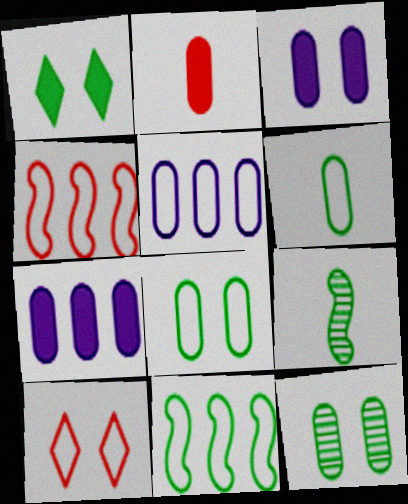[[2, 5, 12], 
[7, 9, 10]]